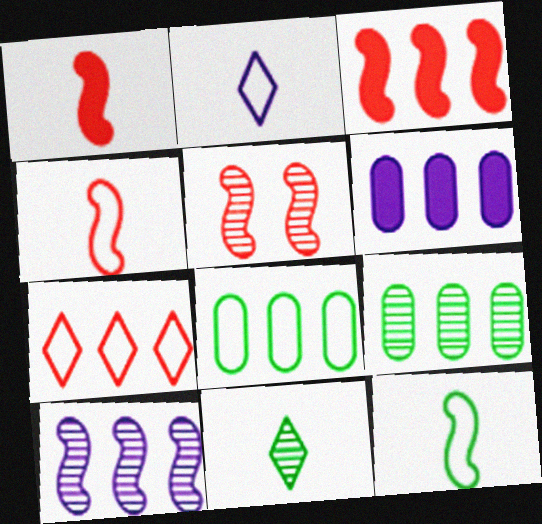[[3, 4, 5]]